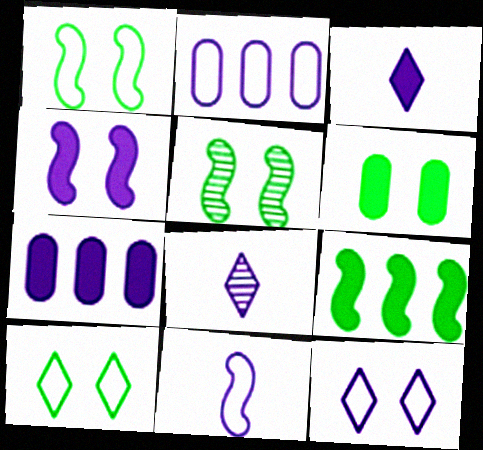[[2, 4, 8], 
[2, 11, 12], 
[3, 4, 7], 
[5, 6, 10]]